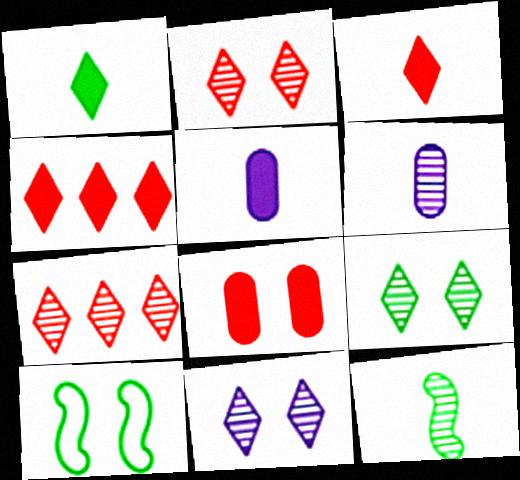[[2, 9, 11], 
[4, 6, 10], 
[5, 7, 10], 
[8, 10, 11]]